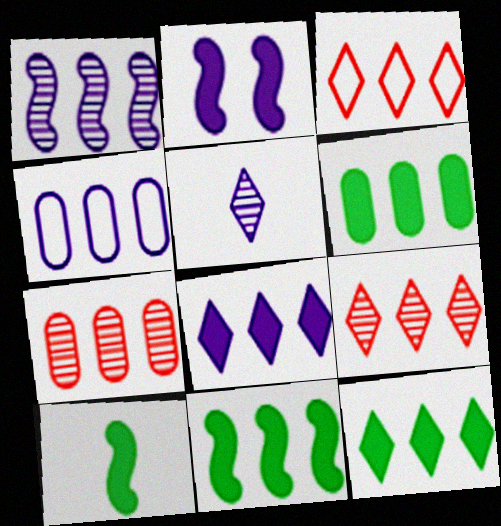[[1, 3, 6], 
[1, 4, 8], 
[2, 4, 5], 
[4, 6, 7], 
[4, 9, 11], 
[6, 11, 12]]